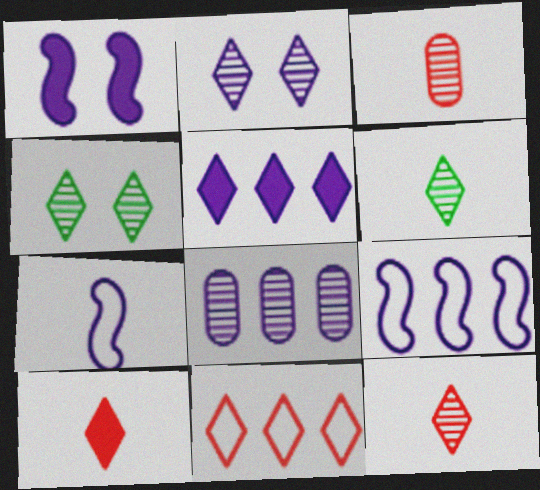[[5, 8, 9]]